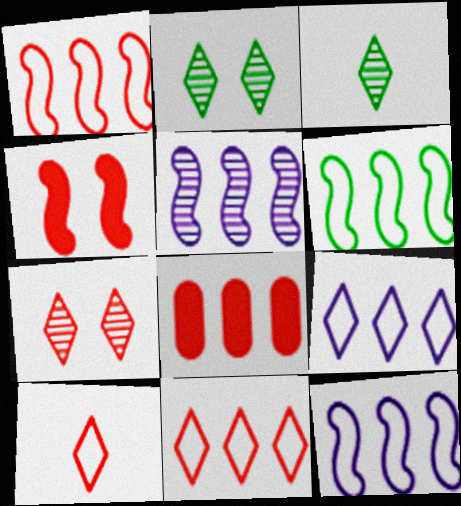[[1, 6, 12]]